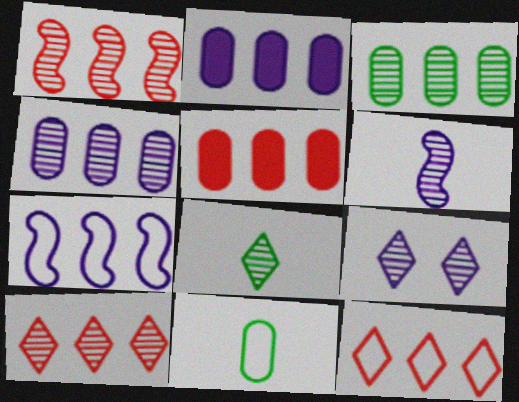[[1, 5, 12], 
[4, 6, 9], 
[8, 9, 10]]